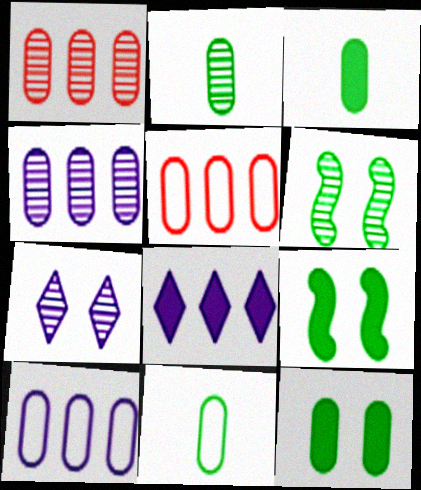[[2, 3, 11]]